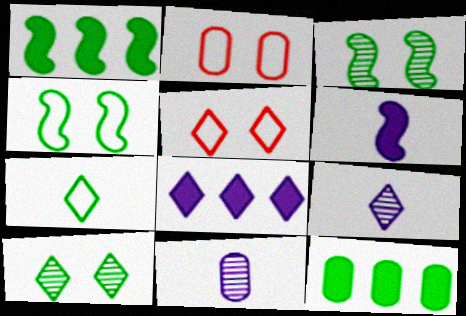[[1, 2, 9], 
[1, 5, 11], 
[2, 11, 12], 
[3, 7, 12]]